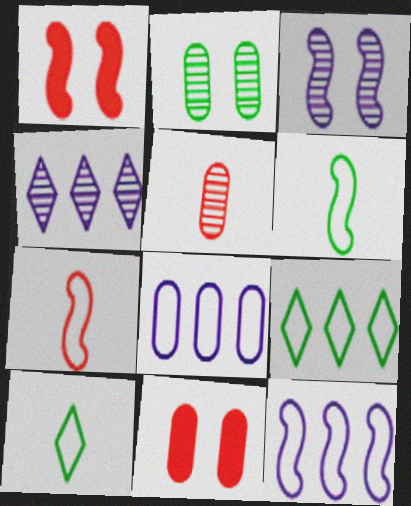[[4, 6, 11]]